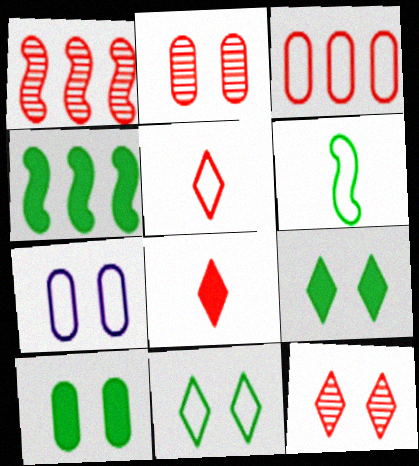[[2, 7, 10]]